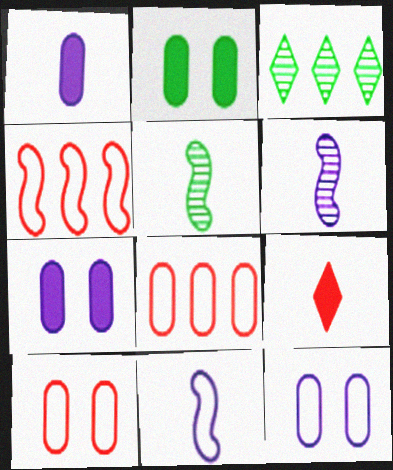[]